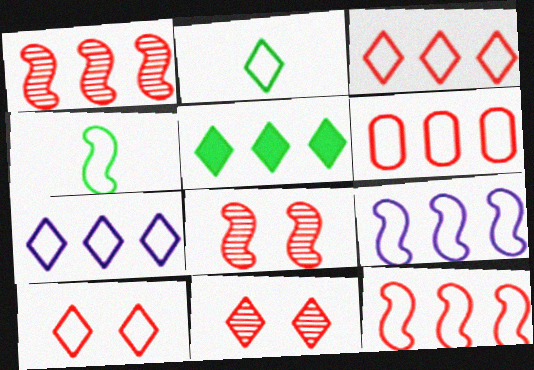[[2, 7, 10], 
[3, 6, 12]]